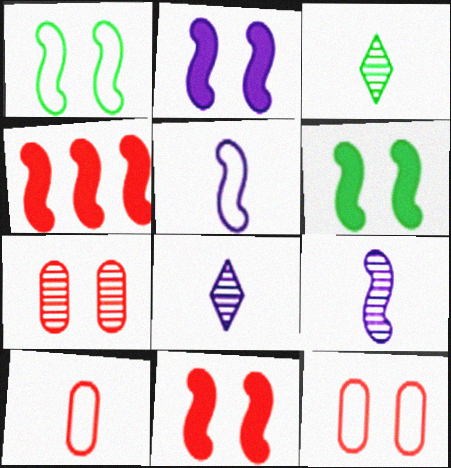[[1, 4, 9], 
[2, 6, 11]]